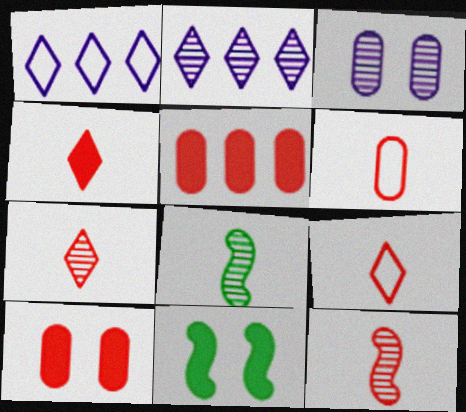[[1, 8, 10], 
[2, 6, 11], 
[4, 6, 12], 
[4, 7, 9]]